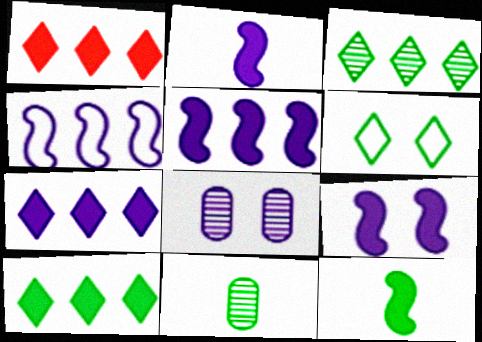[[1, 7, 10], 
[2, 5, 9]]